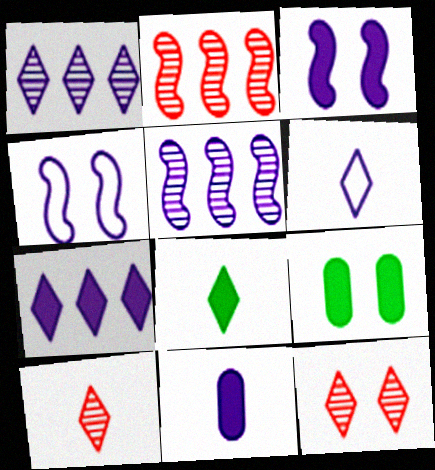[[1, 4, 11], 
[2, 6, 9], 
[3, 7, 11], 
[4, 9, 12], 
[6, 8, 10]]